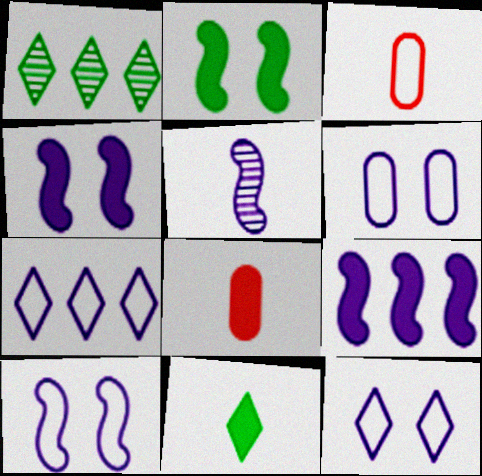[[1, 3, 4], 
[1, 8, 10], 
[3, 5, 11], 
[5, 9, 10], 
[6, 10, 12]]